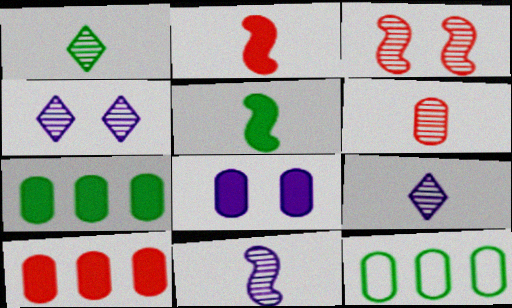[[1, 6, 11], 
[2, 4, 12], 
[6, 8, 12]]